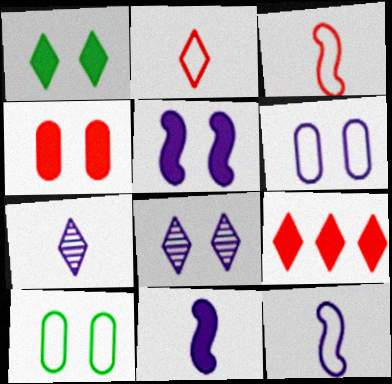[[1, 4, 5], 
[5, 6, 8]]